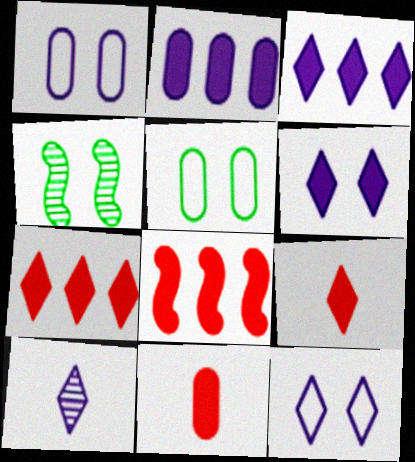[[3, 10, 12], 
[5, 8, 10]]